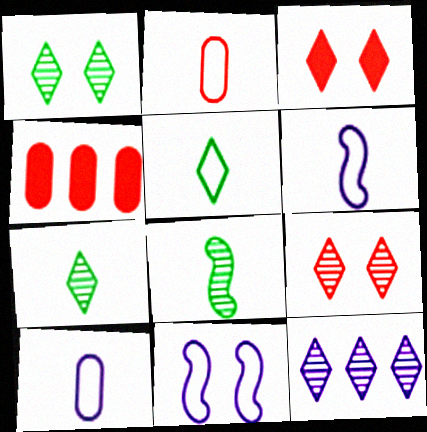[[1, 4, 6], 
[2, 5, 6], 
[3, 5, 12], 
[4, 7, 11], 
[7, 9, 12]]